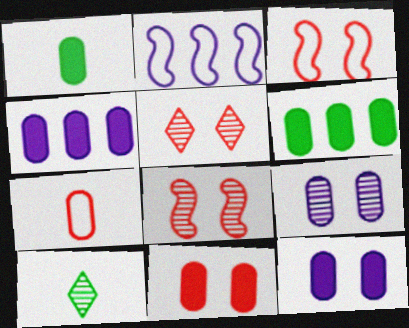[[1, 2, 5], 
[1, 4, 11], 
[2, 10, 11], 
[3, 4, 10], 
[3, 5, 11], 
[6, 7, 9]]